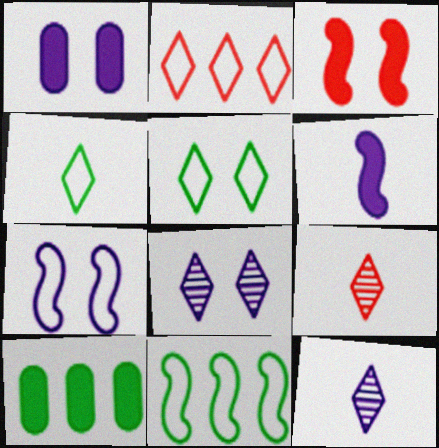[[1, 7, 8], 
[1, 9, 11], 
[7, 9, 10]]